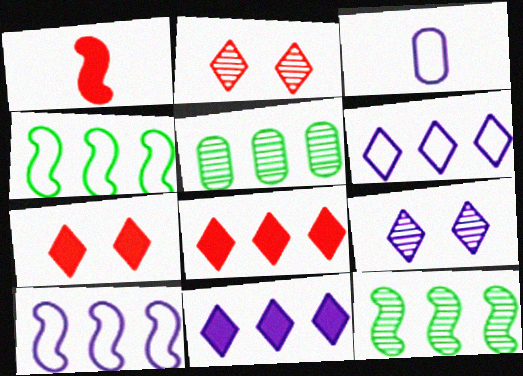[[3, 7, 12], 
[5, 8, 10]]